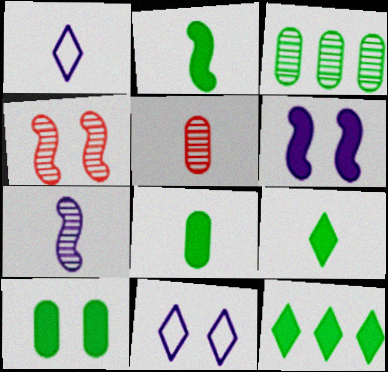[[1, 2, 5], 
[2, 8, 9], 
[2, 10, 12], 
[4, 10, 11]]